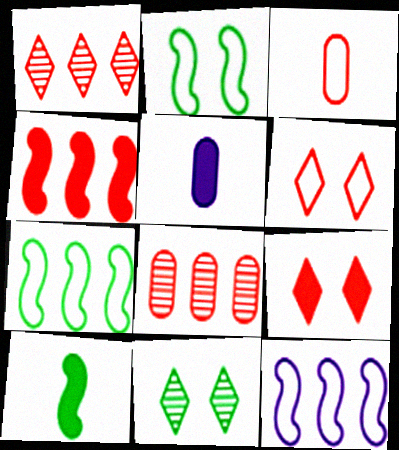[[1, 2, 5]]